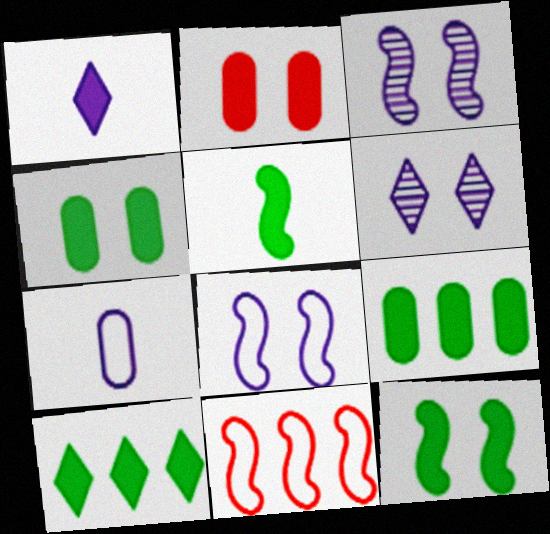[[3, 5, 11], 
[4, 5, 10]]